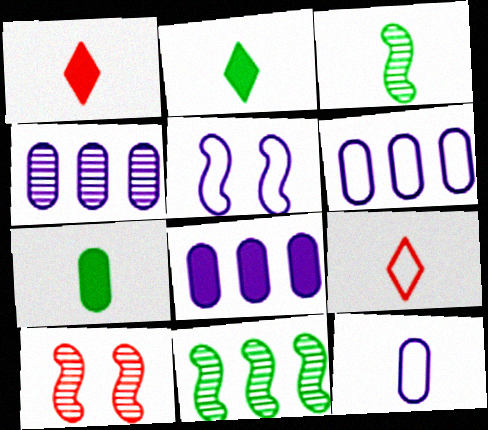[[1, 3, 12], 
[2, 6, 10], 
[4, 6, 8]]